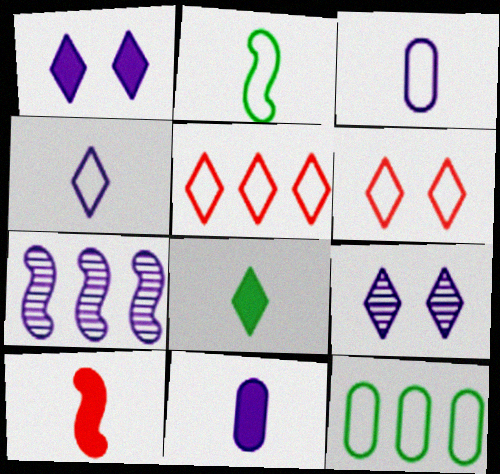[[1, 3, 7], 
[5, 8, 9], 
[8, 10, 11], 
[9, 10, 12]]